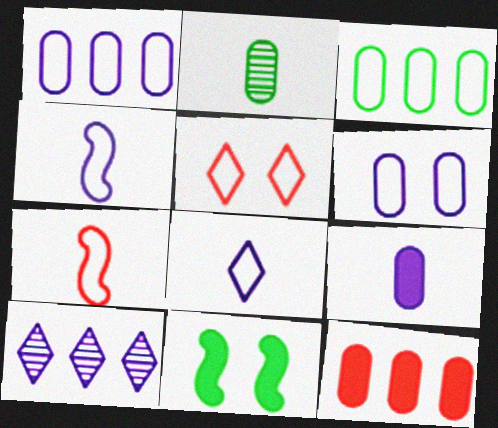[[2, 6, 12], 
[3, 4, 5]]